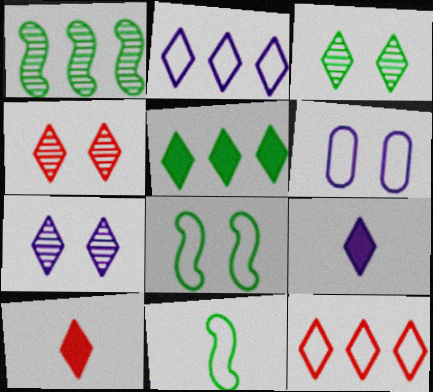[[1, 6, 10], 
[2, 3, 10], 
[2, 7, 9], 
[3, 4, 7], 
[3, 9, 12], 
[4, 10, 12], 
[6, 11, 12]]